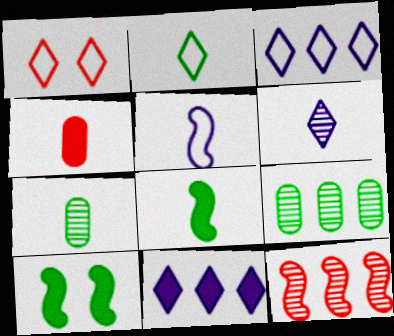[[1, 2, 3], 
[1, 4, 12], 
[2, 7, 8], 
[2, 9, 10], 
[4, 10, 11], 
[5, 10, 12]]